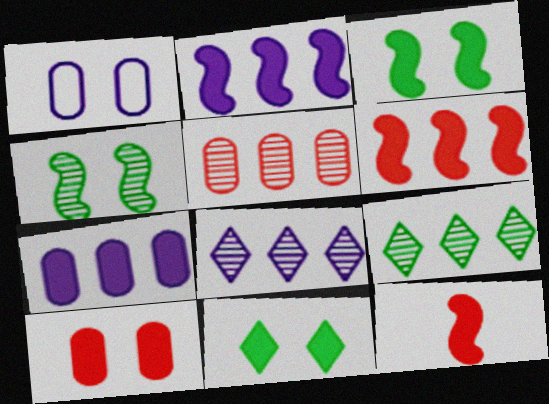[[1, 9, 12], 
[2, 3, 12], 
[7, 11, 12]]